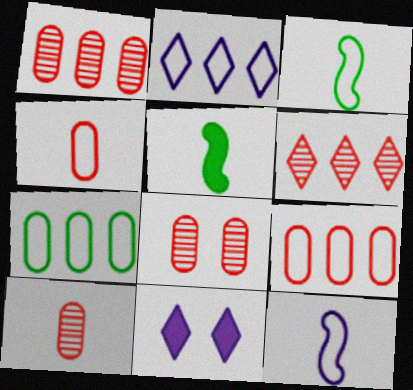[[1, 3, 11], 
[1, 8, 10], 
[2, 5, 8]]